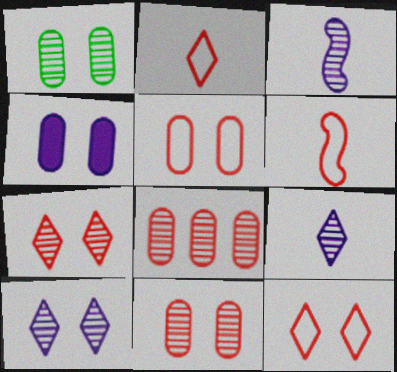[[1, 4, 5]]